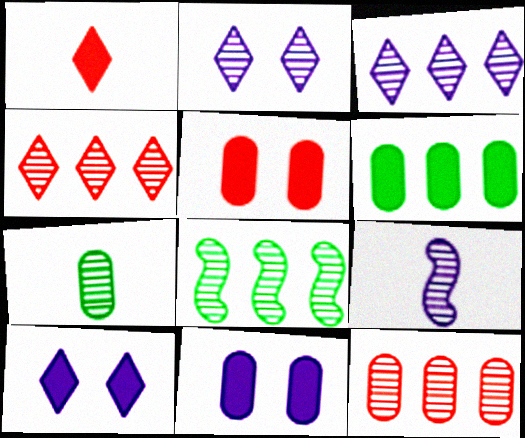[[3, 8, 12]]